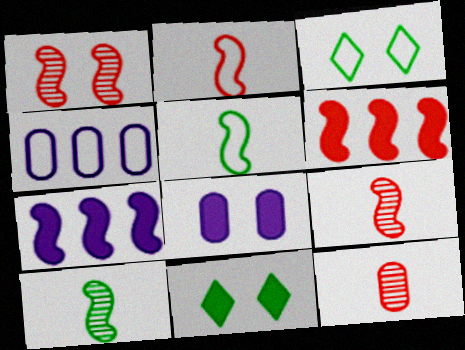[[1, 2, 6], 
[1, 3, 8], 
[1, 5, 7], 
[2, 3, 4], 
[3, 7, 12], 
[4, 9, 11]]